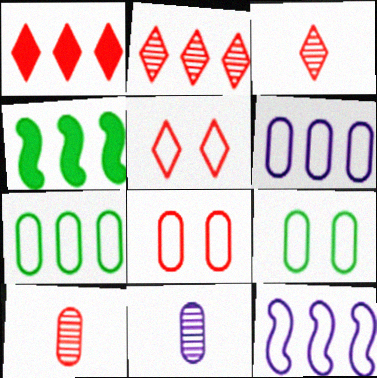[[1, 3, 5], 
[2, 4, 6], 
[4, 5, 11]]